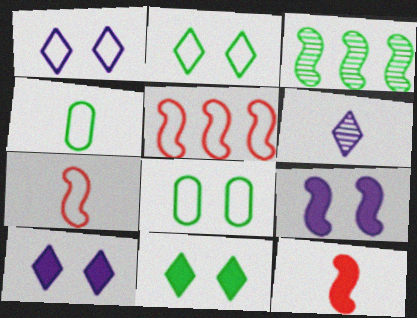[[1, 4, 5], 
[3, 4, 11], 
[3, 7, 9], 
[4, 6, 12]]